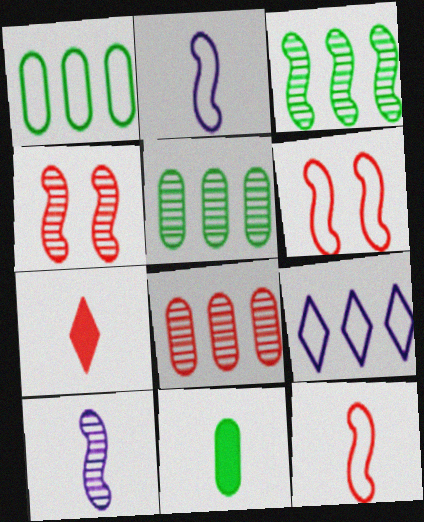[[3, 4, 10], 
[4, 9, 11], 
[6, 7, 8]]